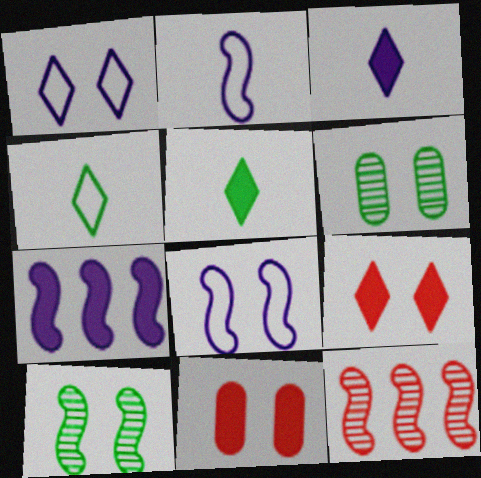[[1, 10, 11], 
[5, 7, 11], 
[6, 8, 9]]